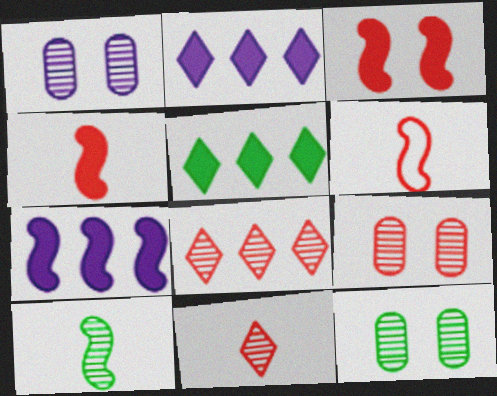[[1, 5, 6], 
[1, 8, 10], 
[1, 9, 12], 
[2, 6, 12]]